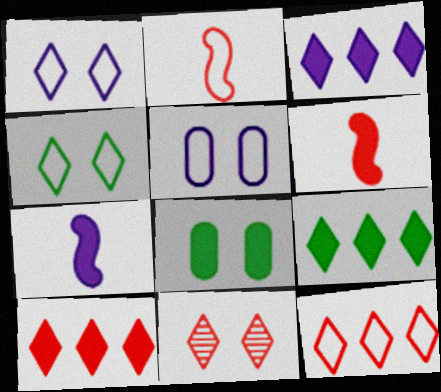[[3, 6, 8], 
[3, 9, 10], 
[7, 8, 10]]